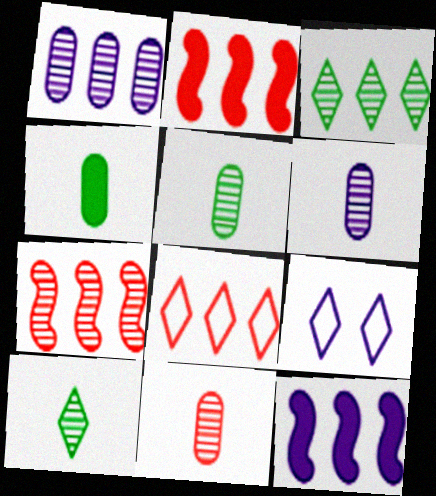[[1, 3, 7], 
[2, 5, 9], 
[4, 7, 9], 
[5, 6, 11], 
[6, 9, 12]]